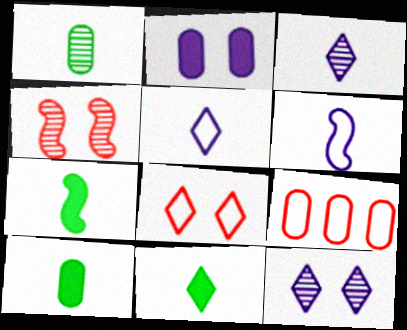[[1, 2, 9], 
[7, 9, 12], 
[7, 10, 11]]